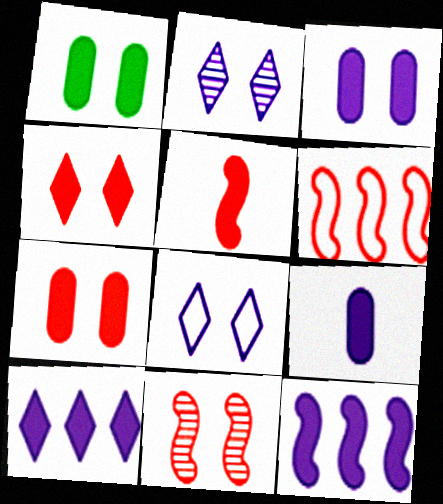[[1, 3, 7], 
[1, 5, 10], 
[1, 8, 11], 
[5, 6, 11]]